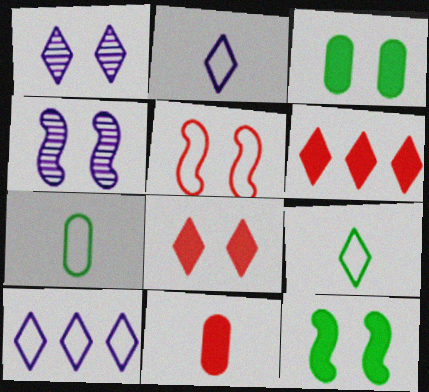[[1, 3, 5], 
[1, 6, 9], 
[4, 5, 12], 
[4, 6, 7], 
[5, 7, 10]]